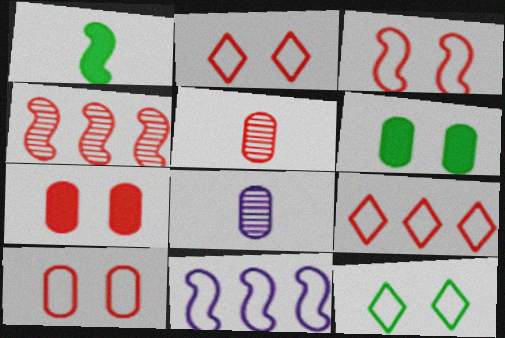[[2, 3, 10]]